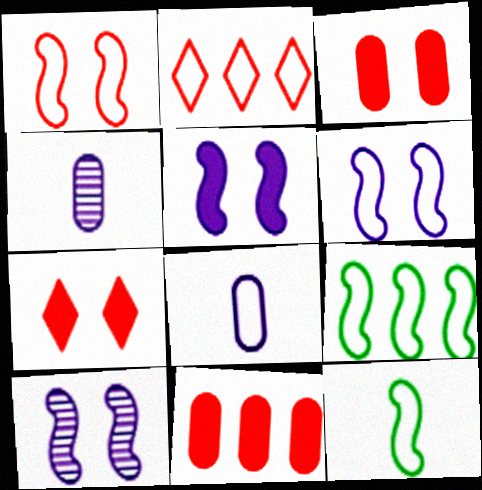[[4, 7, 9], 
[5, 6, 10]]